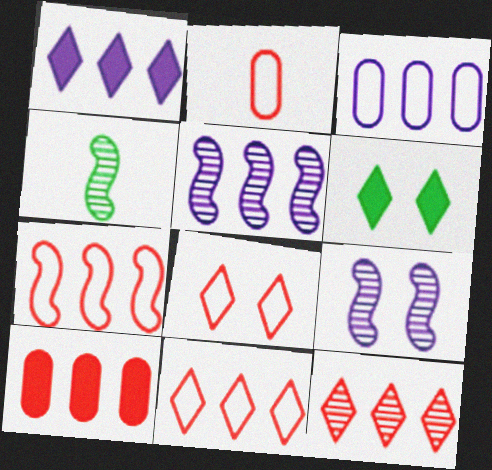[[1, 3, 5], 
[2, 5, 6], 
[2, 7, 8], 
[7, 10, 12]]